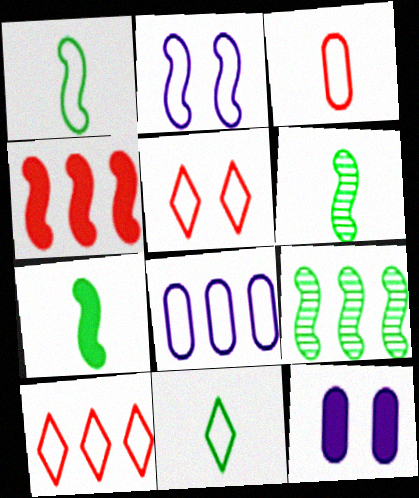[[1, 5, 8], 
[1, 6, 7], 
[2, 4, 6], 
[6, 10, 12]]